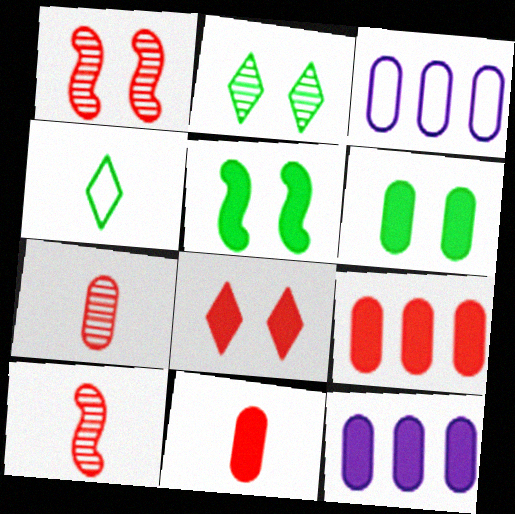[[1, 4, 12], 
[3, 6, 7], 
[6, 11, 12]]